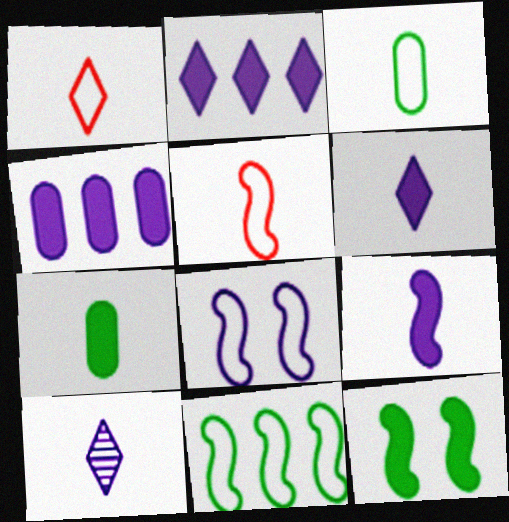[[4, 8, 10], 
[5, 7, 10], 
[5, 8, 11]]